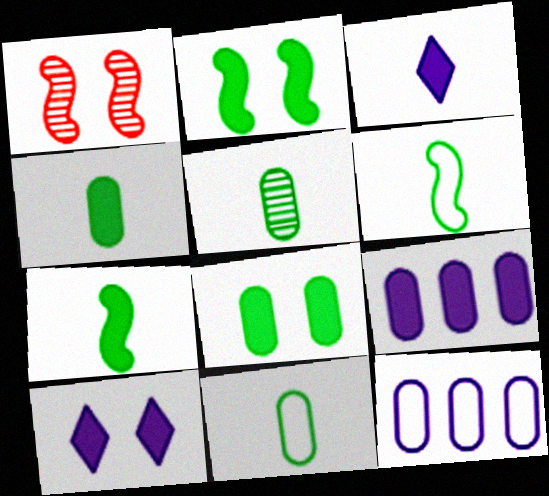[[4, 5, 11]]